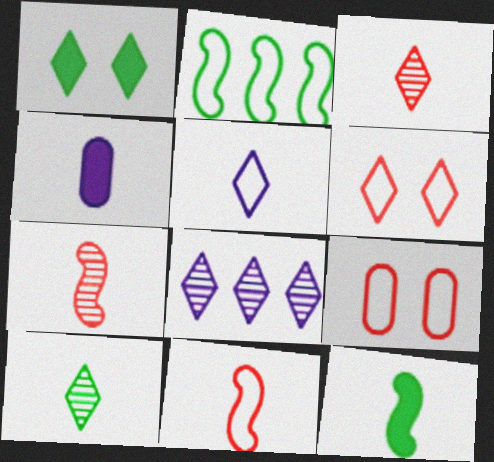[[2, 5, 9], 
[4, 10, 11], 
[8, 9, 12]]